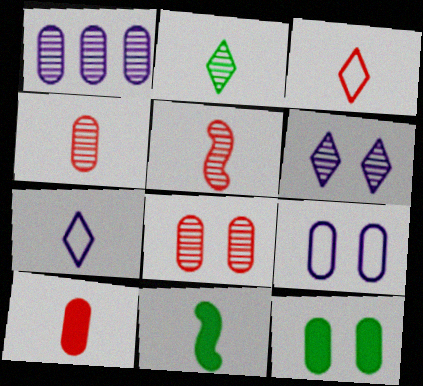[[3, 5, 10], 
[4, 7, 11], 
[8, 9, 12]]